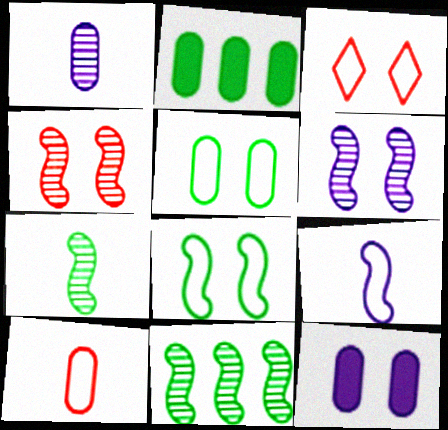[]